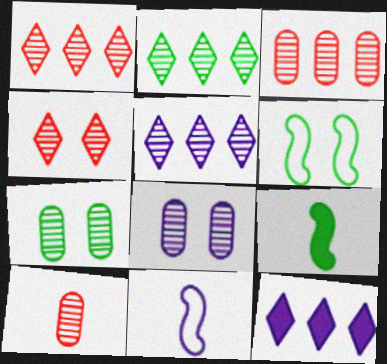[[1, 2, 5], 
[6, 10, 12], 
[8, 11, 12]]